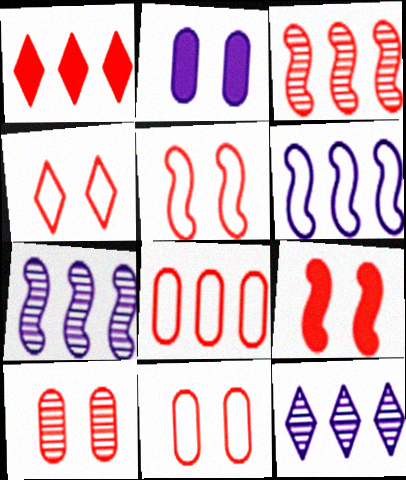[[1, 3, 8], 
[4, 5, 11], 
[4, 9, 10]]